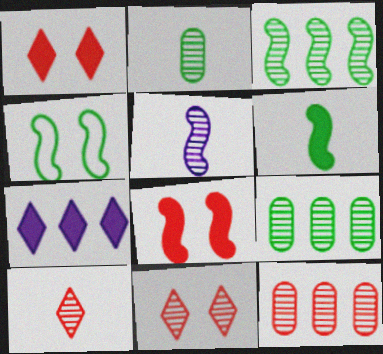[[2, 5, 10], 
[3, 4, 6], 
[5, 9, 11]]